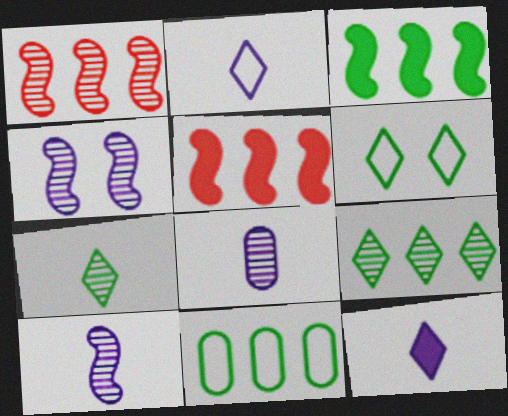[[3, 9, 11], 
[5, 6, 8]]